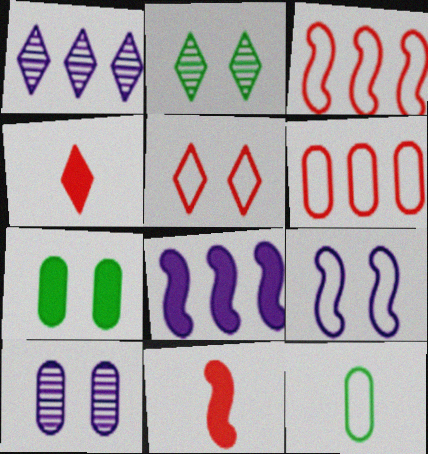[[4, 7, 8]]